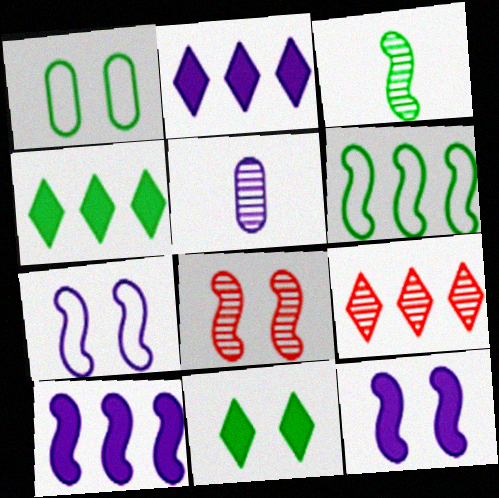[[1, 3, 4], 
[2, 5, 7]]